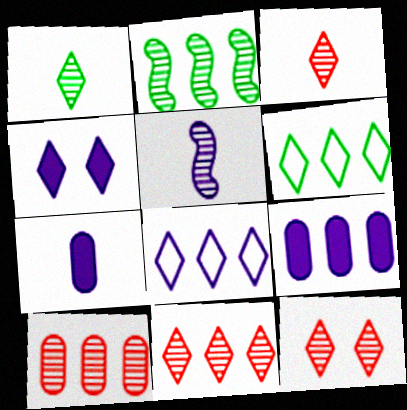[[3, 4, 6], 
[3, 11, 12]]